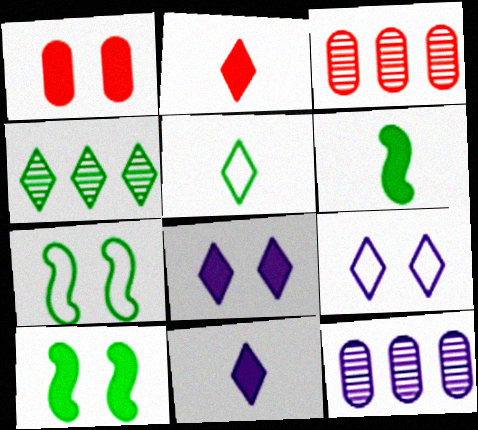[[1, 8, 10], 
[2, 4, 9], 
[2, 7, 12], 
[3, 6, 9], 
[3, 7, 11]]